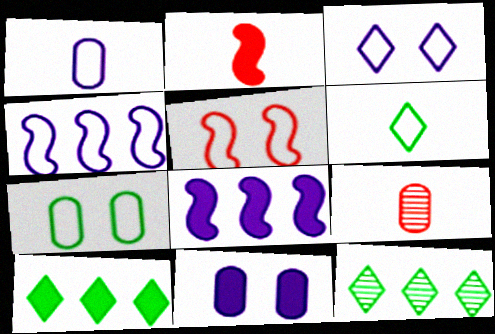[[1, 3, 4], 
[2, 10, 11], 
[3, 5, 7]]